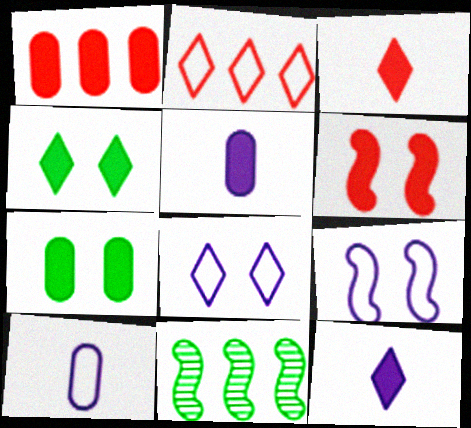[[1, 3, 6], 
[1, 5, 7]]